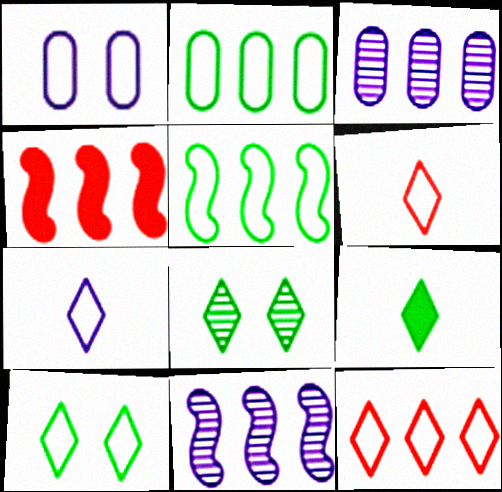[[1, 5, 6], 
[4, 5, 11], 
[7, 10, 12]]